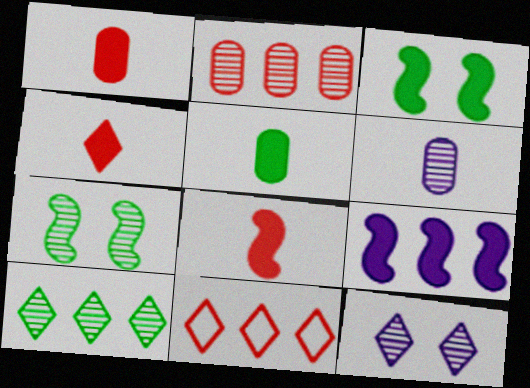[[1, 4, 8], 
[3, 6, 11], 
[3, 8, 9]]